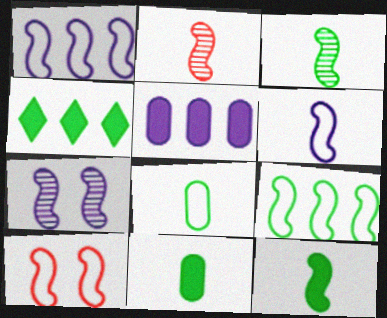[[2, 6, 12], 
[6, 9, 10]]